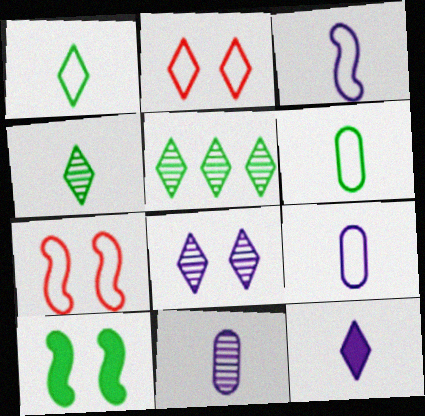[[2, 5, 12], 
[3, 11, 12], 
[5, 6, 10]]